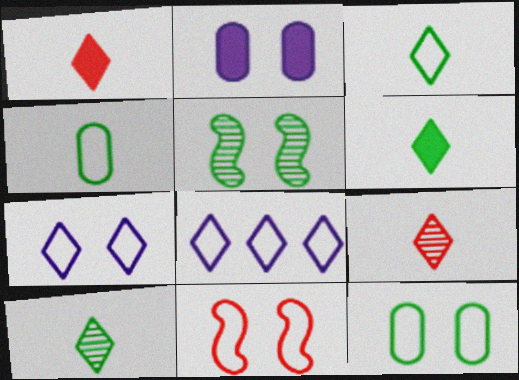[[3, 6, 10], 
[4, 8, 11], 
[7, 11, 12]]